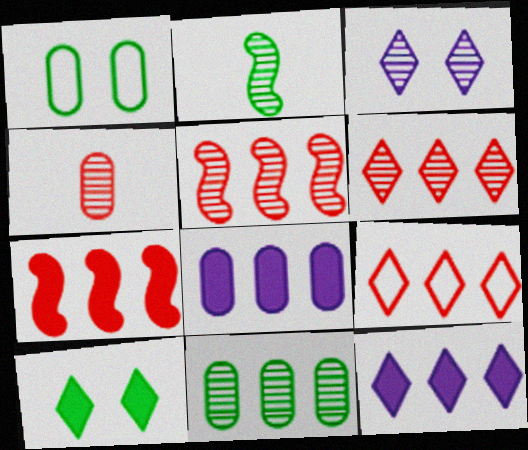[[1, 4, 8]]